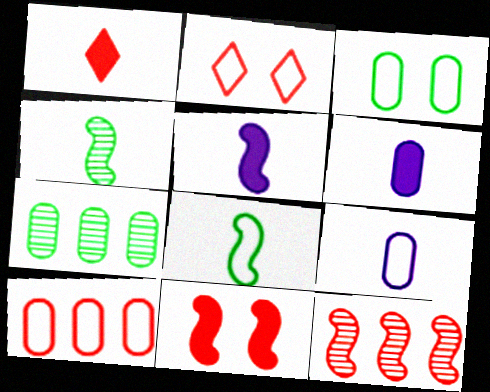[[1, 4, 9], 
[2, 5, 7], 
[3, 9, 10]]